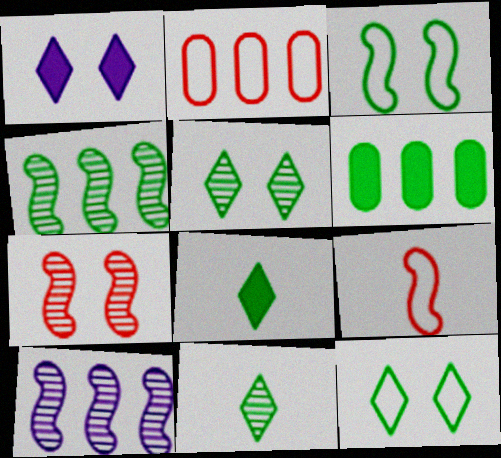[[3, 6, 11]]